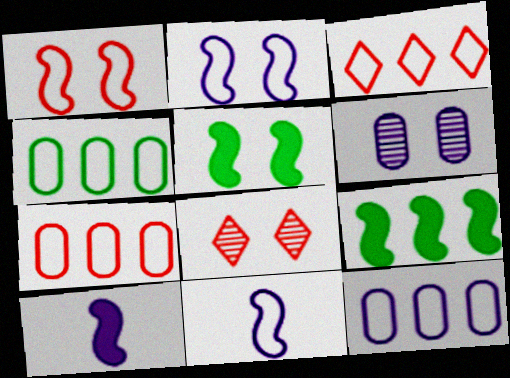[[4, 7, 12], 
[4, 8, 10]]